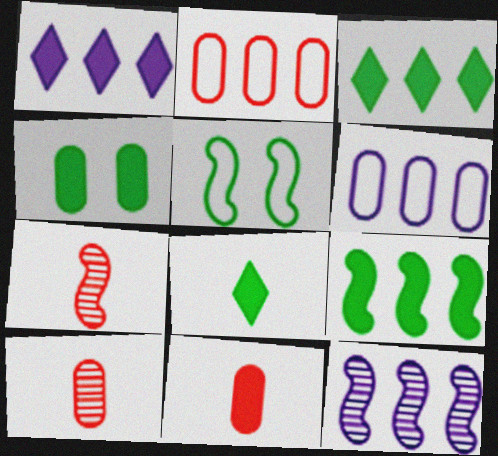[[1, 5, 10], 
[1, 6, 12], 
[2, 3, 12], 
[4, 6, 10], 
[4, 8, 9]]